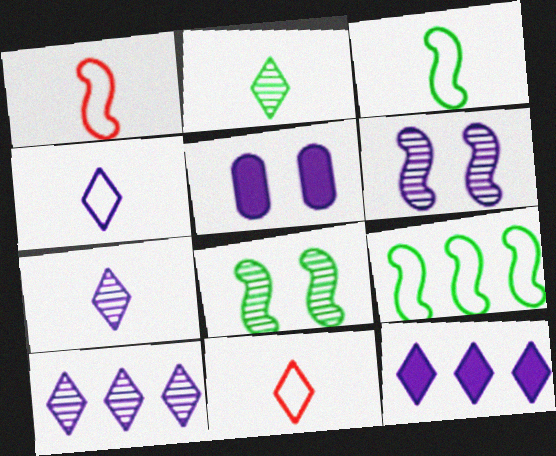[]